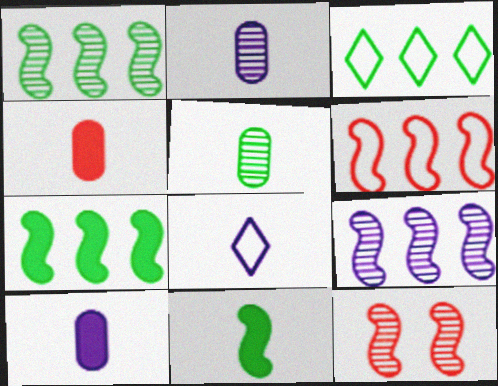[[3, 10, 12], 
[6, 7, 9]]